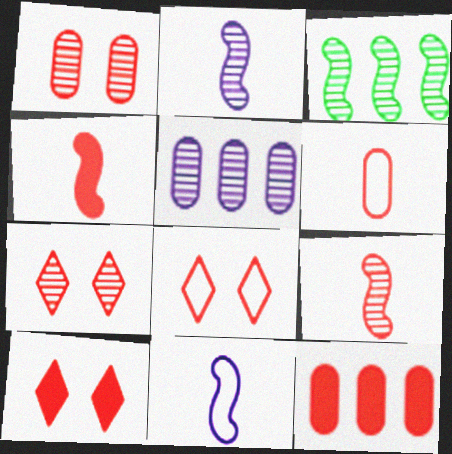[[1, 6, 12], 
[4, 10, 12], 
[7, 8, 10], 
[8, 9, 12]]